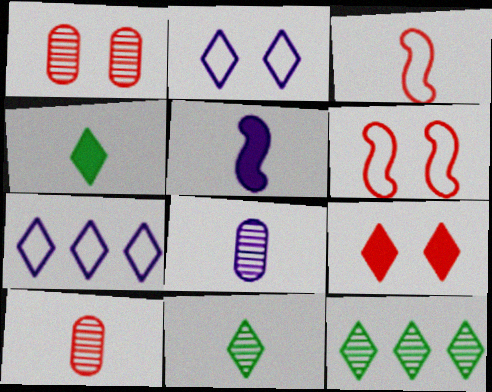[[1, 6, 9], 
[3, 4, 8], 
[7, 9, 11]]